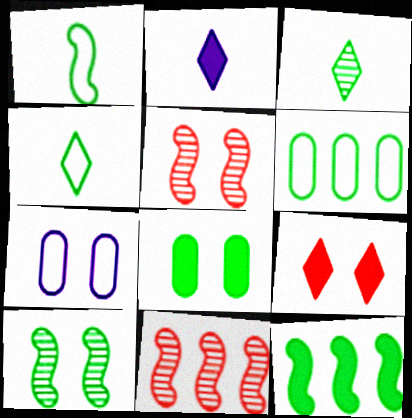[[1, 10, 12], 
[2, 5, 6], 
[7, 9, 10]]